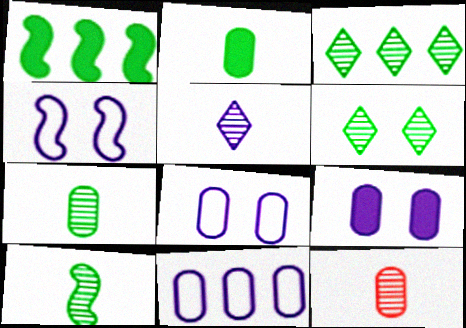[[5, 10, 12]]